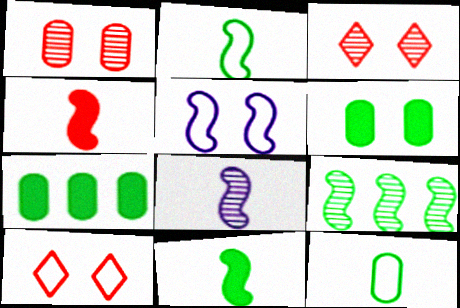[[2, 4, 8], 
[3, 5, 6], 
[4, 5, 9], 
[7, 8, 10]]